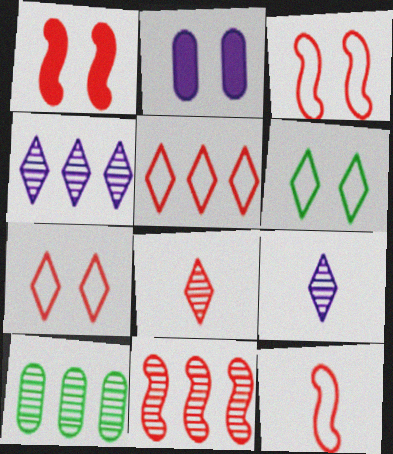[[1, 11, 12], 
[4, 10, 11]]